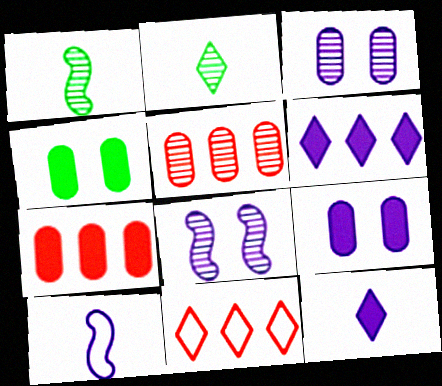[[1, 9, 11], 
[2, 5, 8], 
[3, 6, 10]]